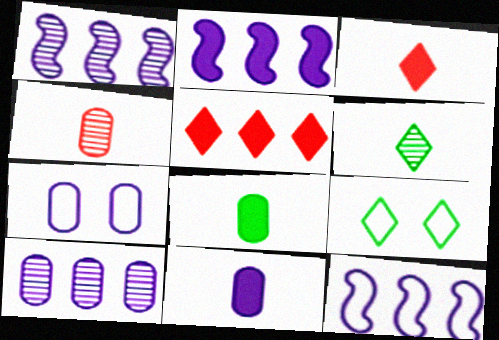[[1, 2, 12], 
[2, 4, 9], 
[7, 10, 11]]